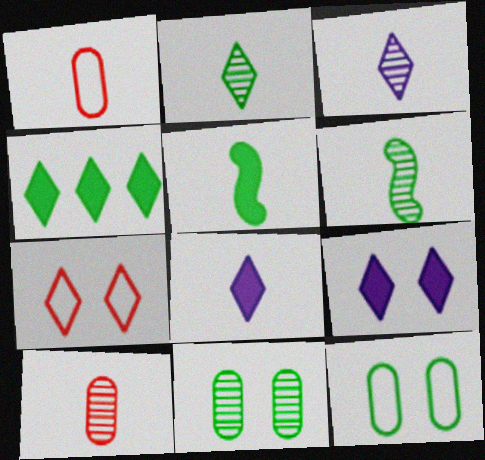[[1, 3, 5], 
[1, 6, 8], 
[3, 4, 7], 
[3, 6, 10], 
[4, 6, 12]]